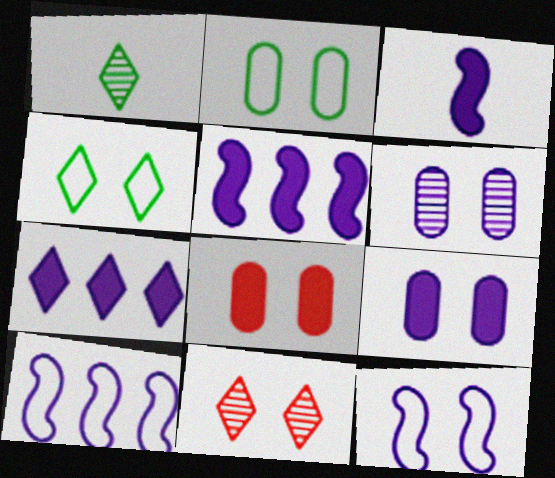[[1, 8, 10], 
[2, 6, 8], 
[3, 7, 9]]